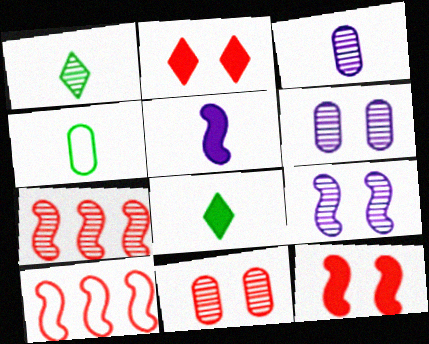[[1, 6, 7], 
[6, 8, 10]]